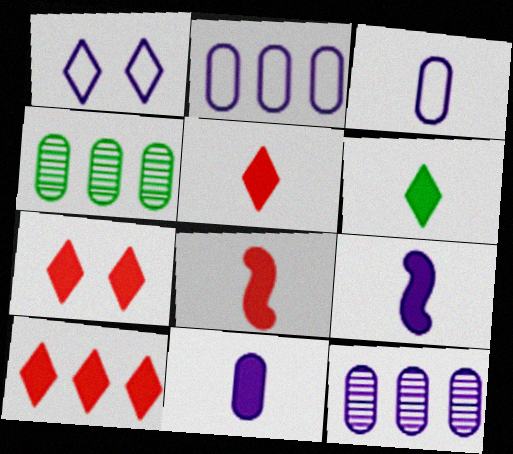[[1, 4, 8], 
[1, 9, 12], 
[5, 7, 10], 
[6, 8, 11]]